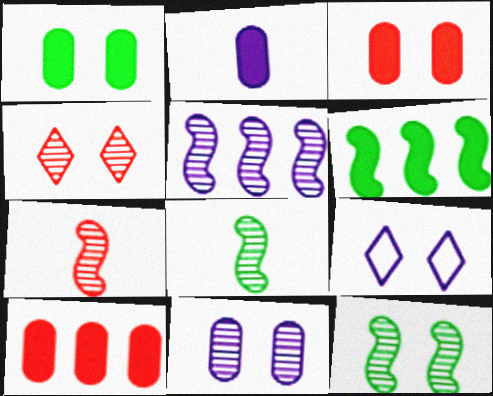[[1, 2, 10], 
[2, 5, 9], 
[3, 9, 12], 
[4, 11, 12], 
[5, 7, 12], 
[8, 9, 10]]